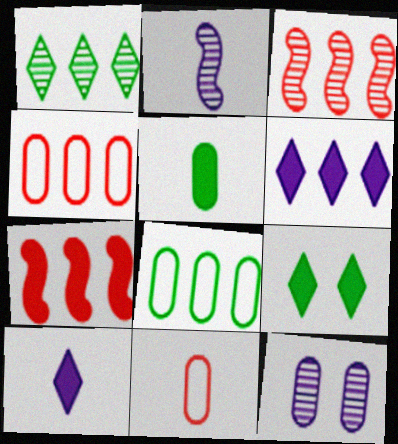[[2, 4, 9], 
[3, 6, 8], 
[4, 5, 12]]